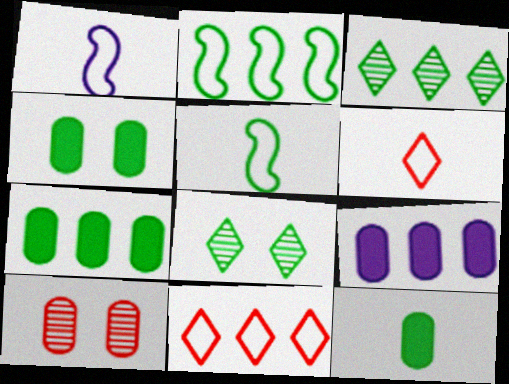[[2, 3, 7], 
[2, 8, 12], 
[3, 4, 5], 
[4, 7, 12], 
[5, 7, 8]]